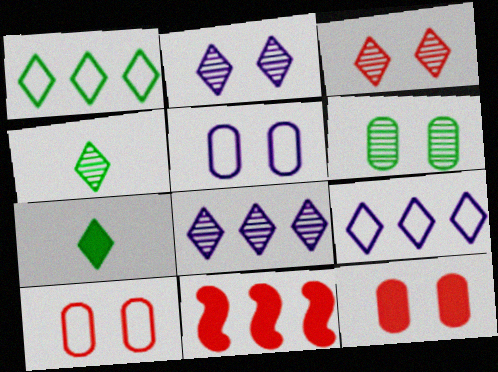[[3, 4, 8], 
[3, 7, 9], 
[4, 5, 11], 
[5, 6, 12]]